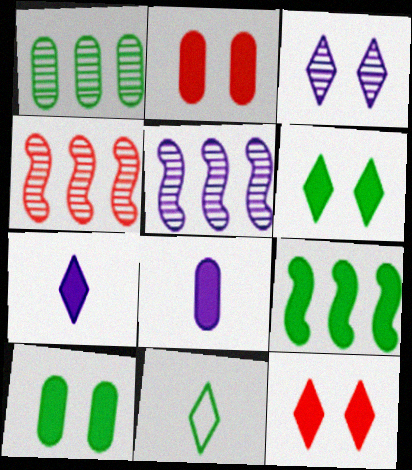[[2, 5, 11], 
[2, 7, 9], 
[8, 9, 12]]